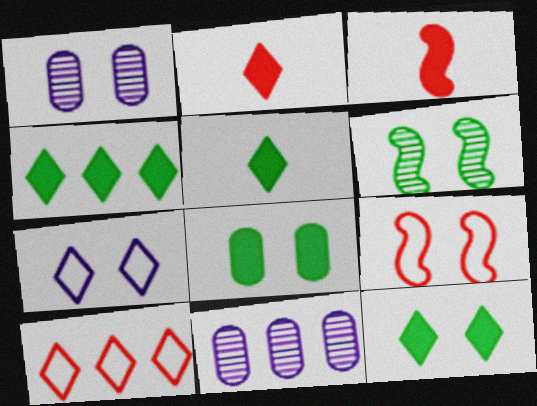[[1, 9, 12], 
[4, 5, 12], 
[5, 9, 11]]